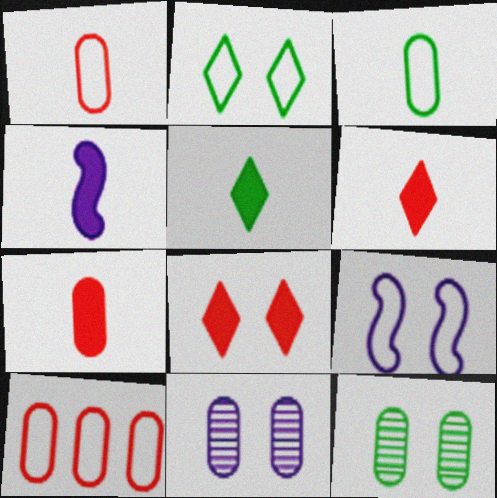[[4, 5, 7], 
[8, 9, 12]]